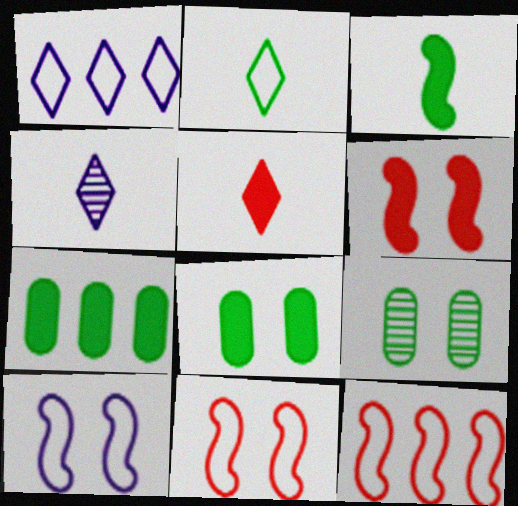[[2, 4, 5], 
[4, 7, 11], 
[4, 8, 12]]